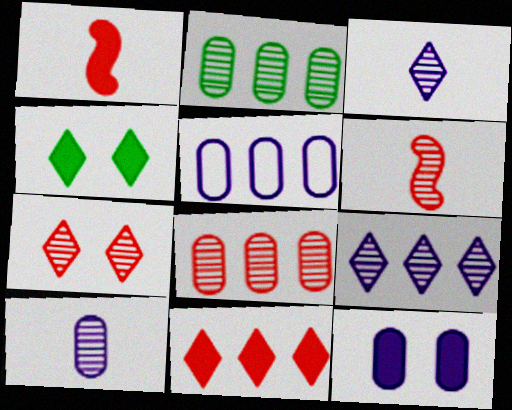[[4, 5, 6], 
[5, 10, 12], 
[6, 7, 8]]